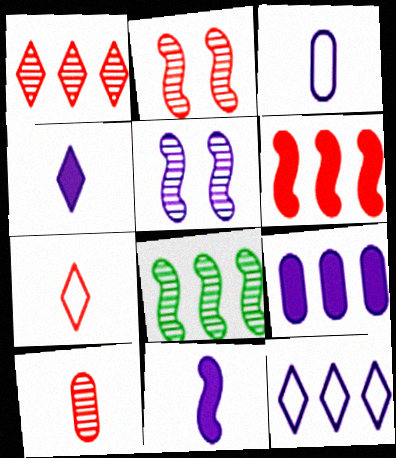[[1, 2, 10]]